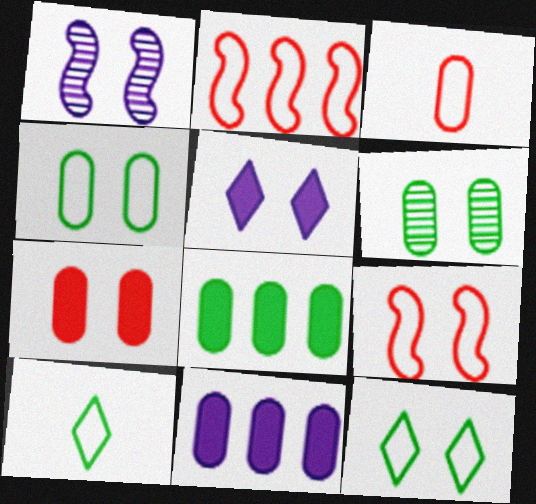[[1, 7, 12], 
[3, 6, 11], 
[5, 6, 9]]